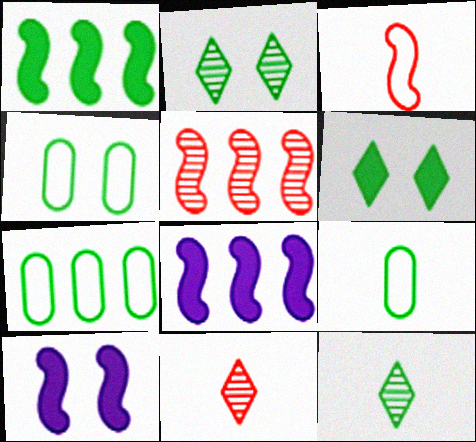[[1, 2, 9], 
[1, 4, 12], 
[4, 7, 9], 
[4, 8, 11], 
[7, 10, 11]]